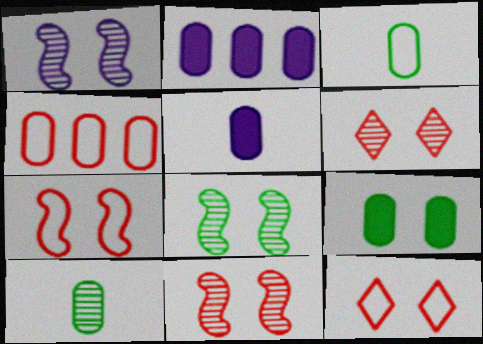[[1, 8, 11], 
[1, 9, 12]]